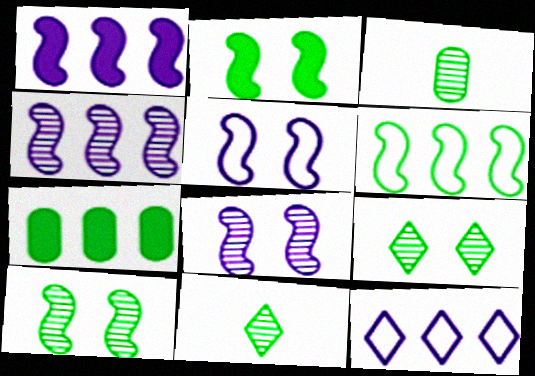[]